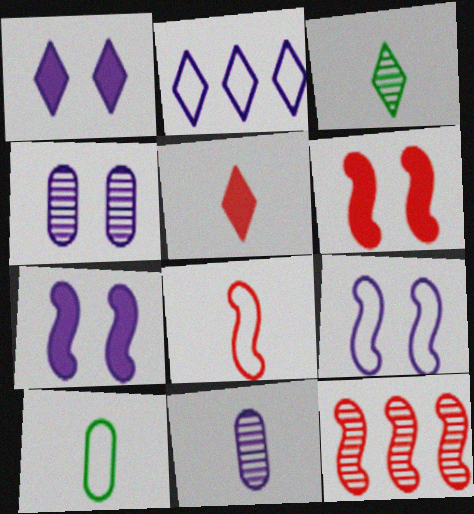[[1, 4, 9], 
[1, 10, 12], 
[2, 7, 11], 
[3, 4, 12], 
[6, 8, 12]]